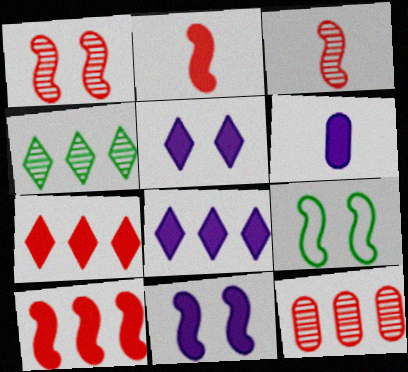[[1, 9, 11], 
[6, 8, 11]]